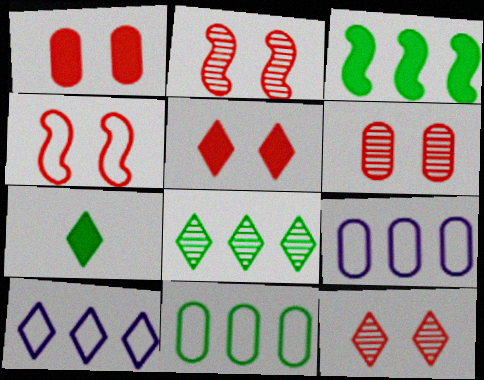[[1, 4, 12], 
[2, 6, 12], 
[2, 7, 9], 
[3, 8, 11], 
[4, 5, 6], 
[7, 10, 12]]